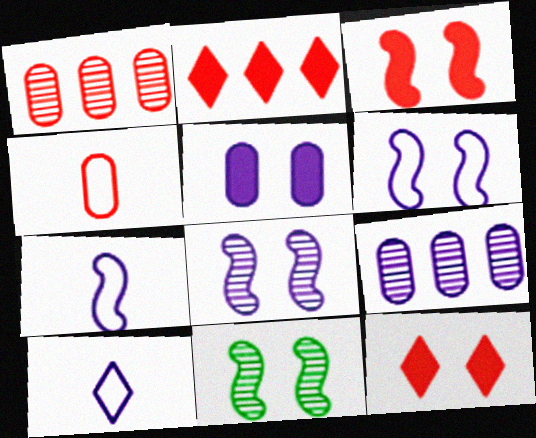[[3, 6, 11]]